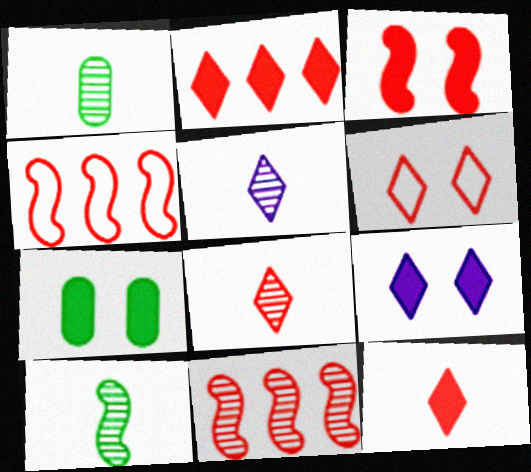[[1, 4, 9], 
[2, 6, 8], 
[3, 7, 9], 
[4, 5, 7]]